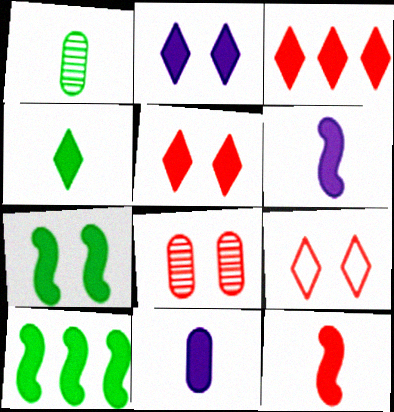[[2, 3, 4], 
[3, 7, 11], 
[4, 11, 12], 
[5, 10, 11]]